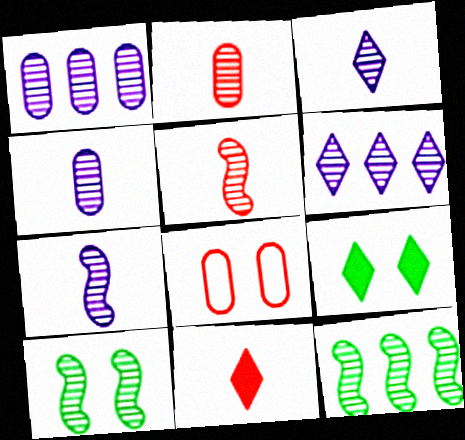[[2, 6, 10], 
[3, 4, 7]]